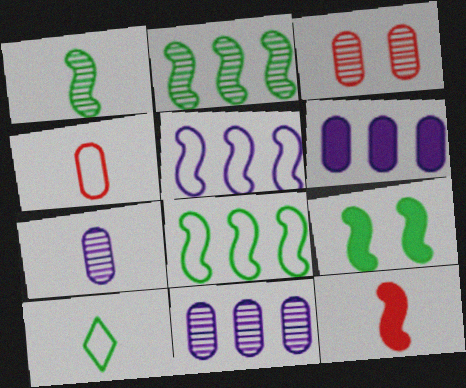[[1, 8, 9], 
[7, 10, 12]]